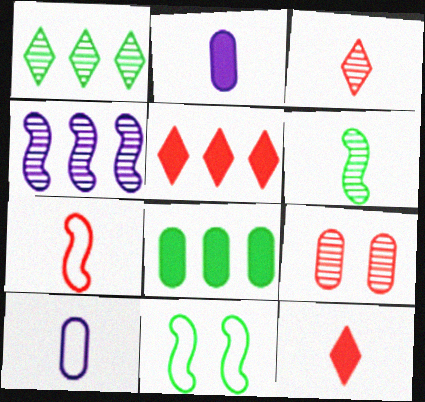[[5, 7, 9], 
[6, 10, 12], 
[8, 9, 10]]